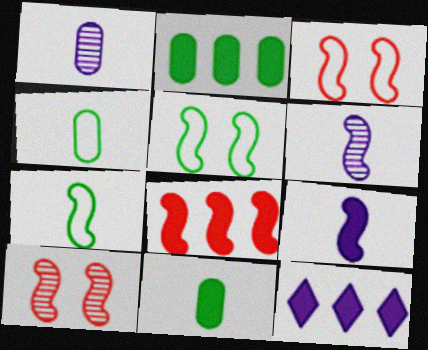[[2, 8, 12], 
[4, 10, 12], 
[5, 6, 8]]